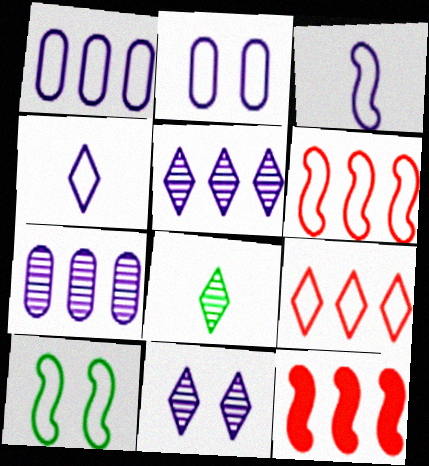[[2, 8, 12], 
[3, 6, 10]]